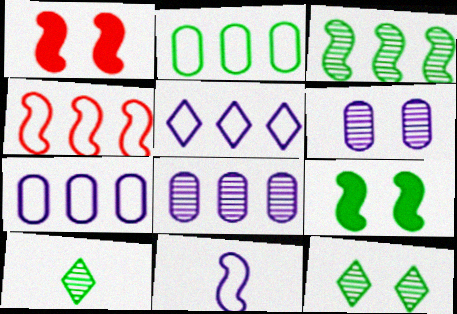[[1, 3, 11], 
[1, 7, 10], 
[2, 4, 5], 
[2, 9, 10]]